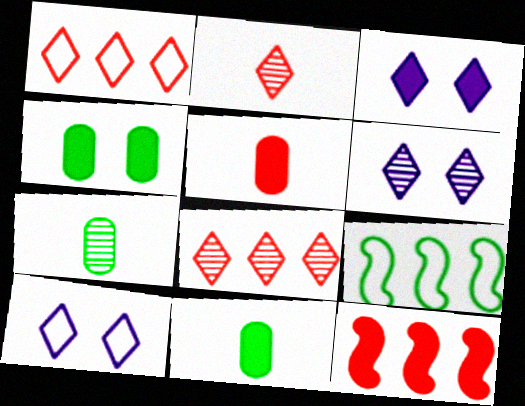[[3, 6, 10], 
[3, 11, 12], 
[5, 6, 9], 
[7, 10, 12]]